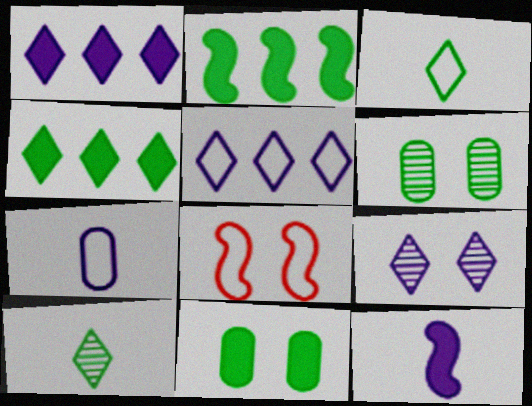[[2, 3, 6], 
[8, 9, 11]]